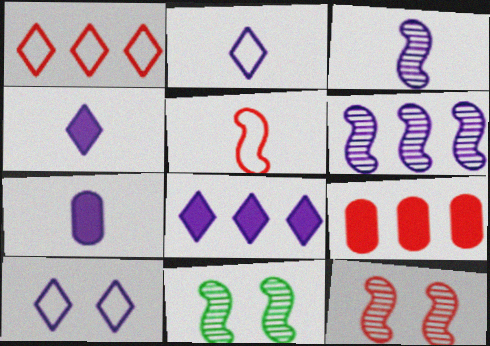[[1, 7, 11], 
[2, 3, 7], 
[2, 9, 11], 
[6, 7, 10]]